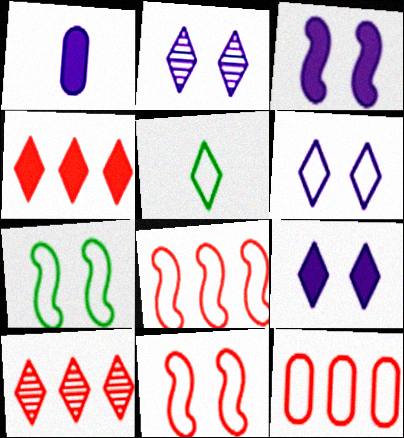[[1, 7, 10], 
[2, 4, 5], 
[2, 6, 9], 
[5, 9, 10]]